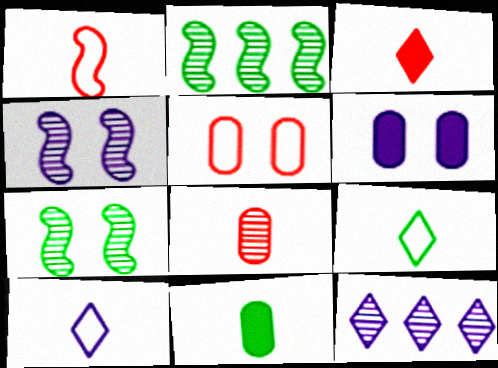[[1, 3, 8], 
[7, 8, 12]]